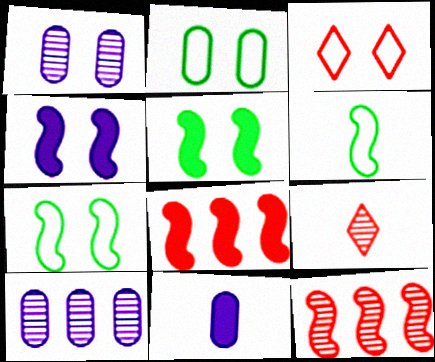[[1, 3, 5], 
[4, 6, 12], 
[6, 9, 11]]